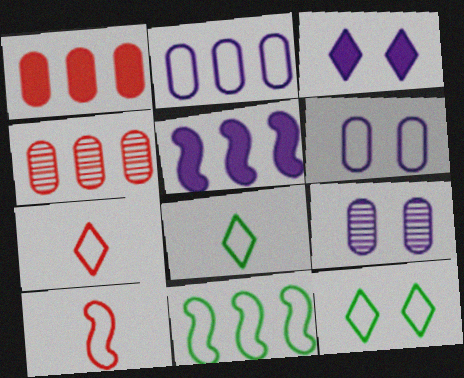[[2, 10, 12], 
[6, 7, 11]]